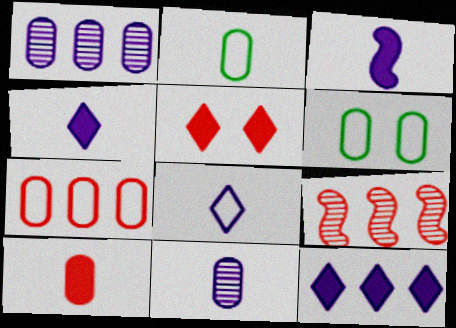[[1, 6, 10], 
[2, 10, 11], 
[3, 8, 11], 
[4, 6, 9]]